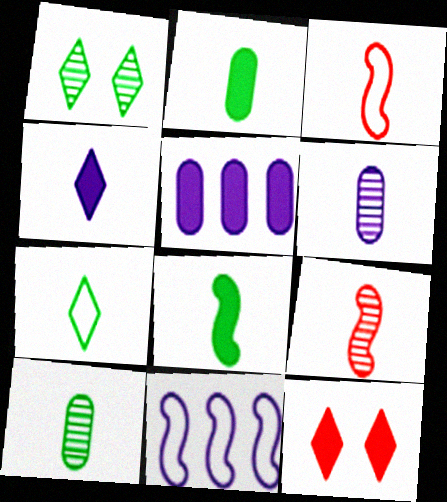[[1, 3, 5], 
[3, 4, 10], 
[5, 8, 12], 
[7, 8, 10], 
[10, 11, 12]]